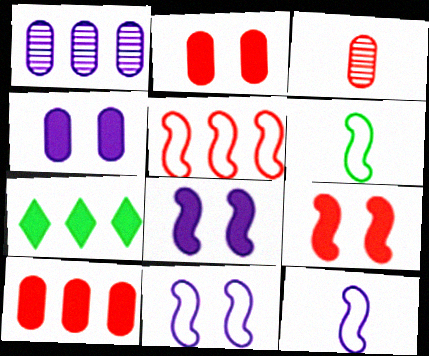[[1, 5, 7], 
[3, 7, 11], 
[5, 6, 11]]